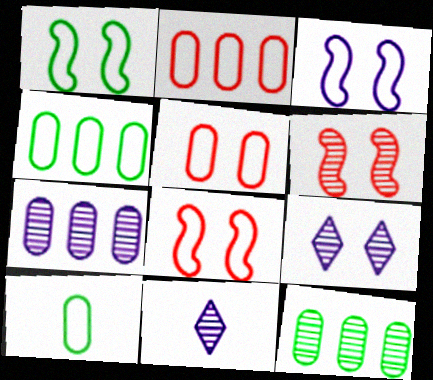[[1, 3, 8], 
[6, 11, 12]]